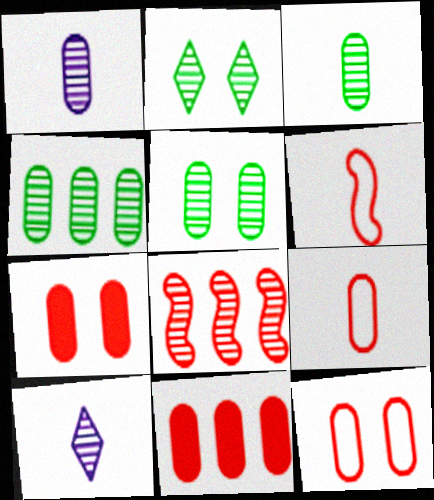[[1, 2, 8], 
[3, 4, 5], 
[5, 8, 10]]